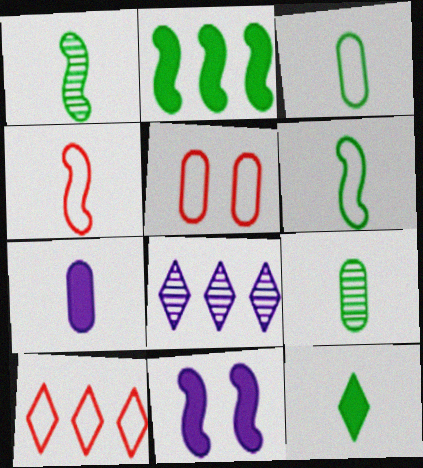[[1, 3, 12], 
[4, 5, 10], 
[6, 9, 12], 
[9, 10, 11]]